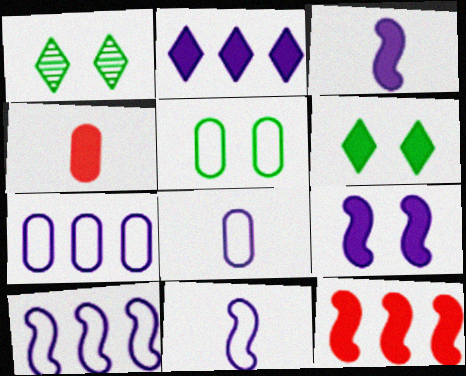[[1, 4, 10], 
[1, 8, 12]]